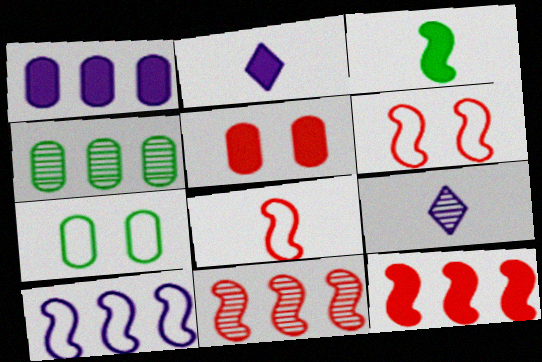[[2, 4, 6], 
[2, 7, 11], 
[7, 9, 12]]